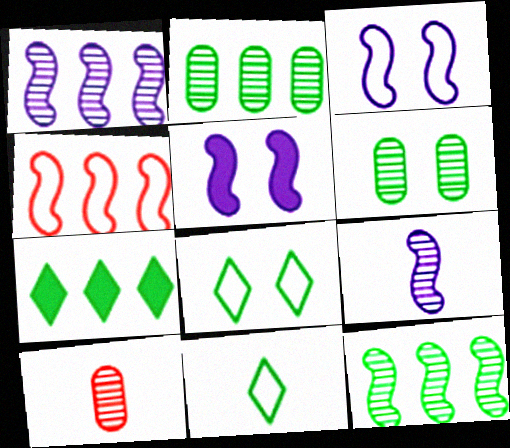[[3, 7, 10]]